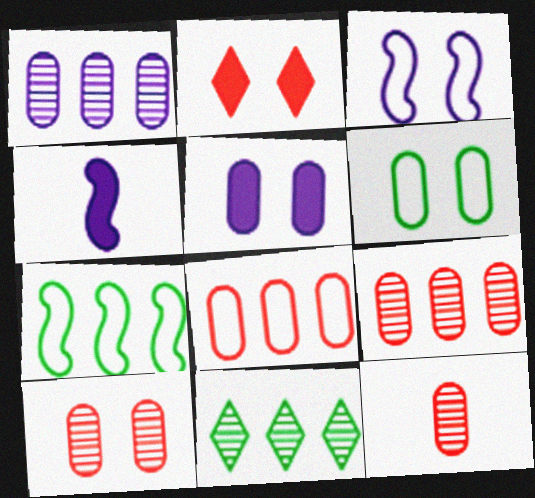[[5, 6, 10], 
[9, 10, 12]]